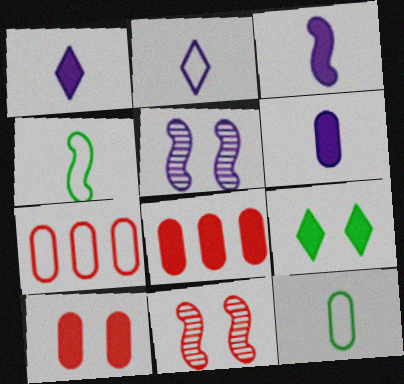[[1, 3, 6], 
[3, 8, 9]]